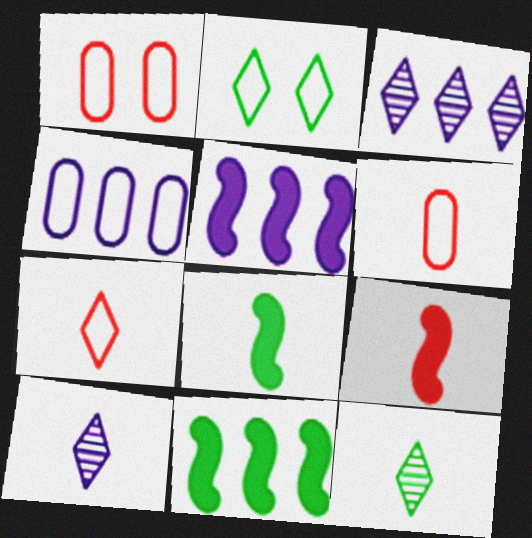[[1, 3, 8], 
[1, 5, 12], 
[1, 10, 11], 
[3, 4, 5], 
[6, 8, 10]]